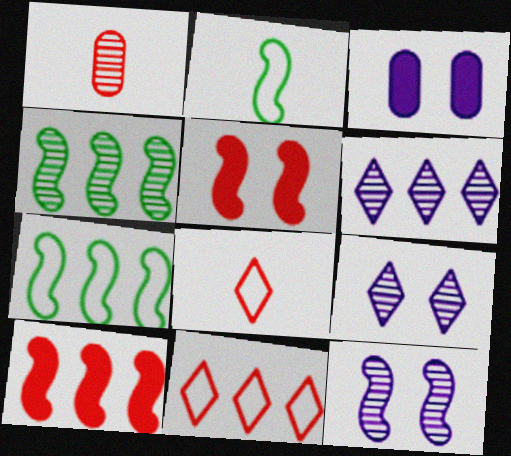[[1, 4, 9], 
[1, 5, 11], 
[2, 10, 12], 
[3, 4, 8]]